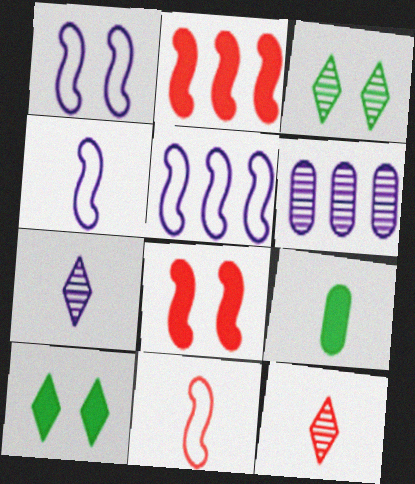[[1, 4, 5], 
[4, 9, 12], 
[6, 10, 11], 
[7, 9, 11]]